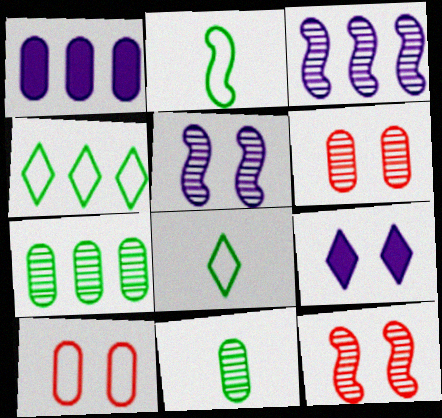[[1, 8, 12], 
[1, 10, 11]]